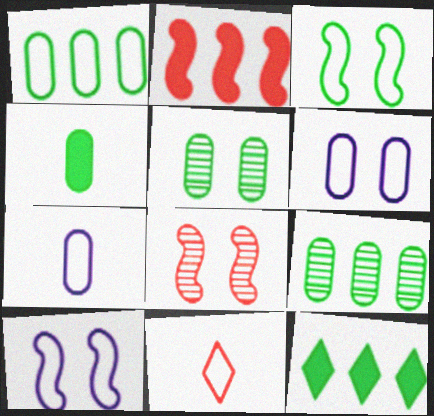[[1, 4, 5], 
[1, 10, 11], 
[7, 8, 12]]